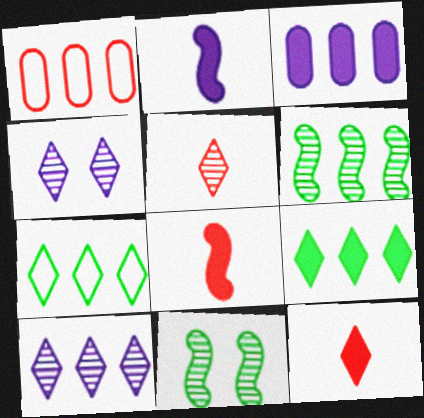[[4, 7, 12]]